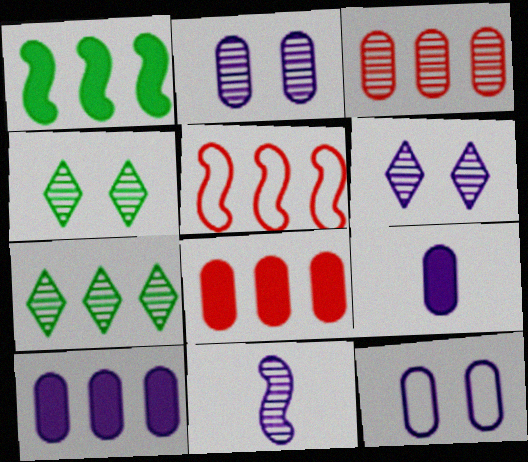[[3, 4, 11], 
[4, 5, 9], 
[5, 7, 10]]